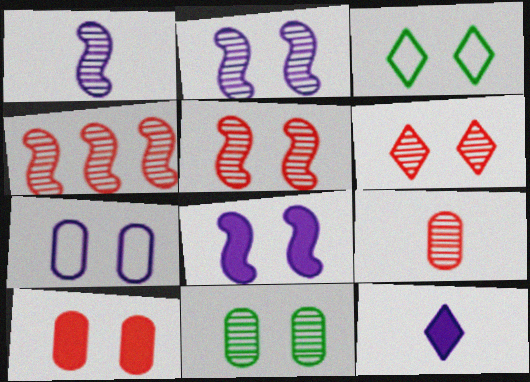[[2, 3, 10], 
[2, 6, 11], 
[4, 6, 9], 
[7, 10, 11]]